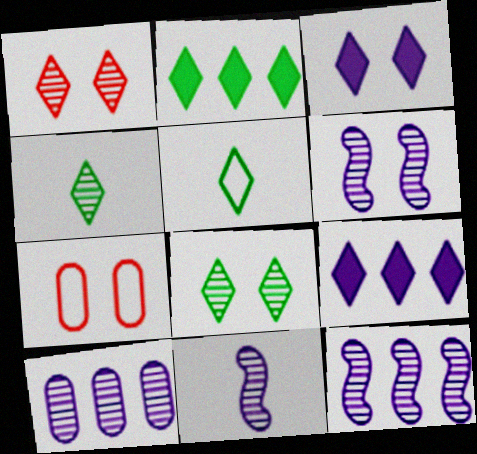[[1, 5, 9], 
[2, 5, 8], 
[2, 7, 11], 
[6, 11, 12]]